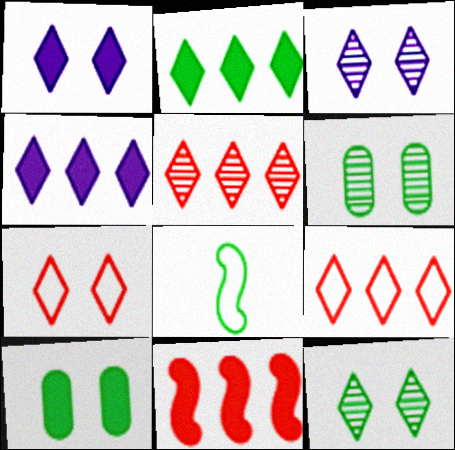[[1, 7, 12], 
[2, 6, 8]]